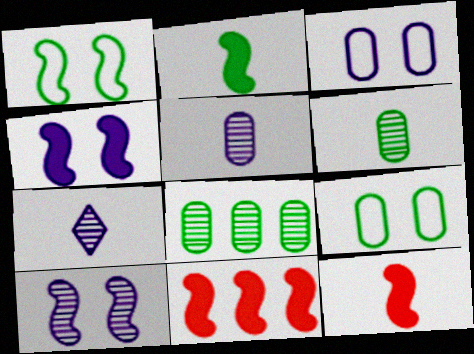[[2, 4, 11], 
[7, 9, 11]]